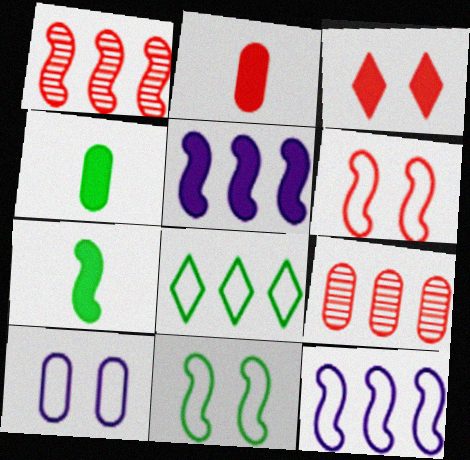[[3, 4, 5], 
[4, 9, 10], 
[5, 8, 9]]